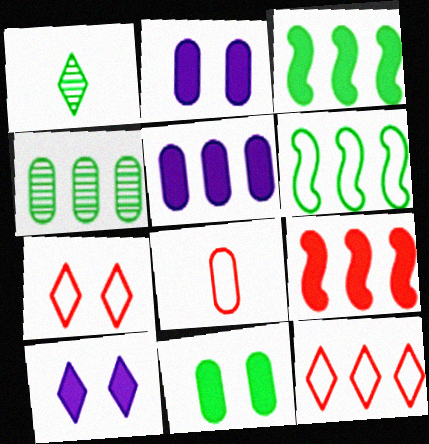[[1, 6, 11], 
[1, 10, 12], 
[2, 4, 8]]